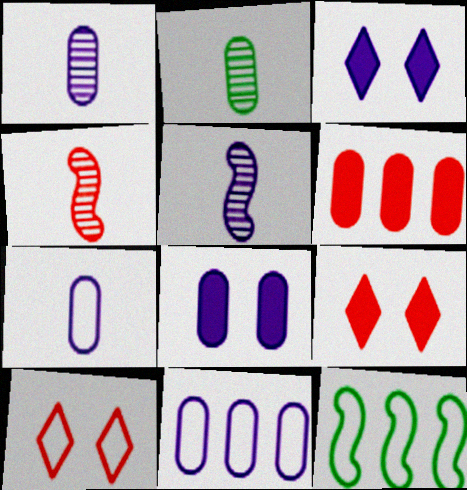[[1, 8, 11], 
[1, 9, 12], 
[3, 5, 11], 
[4, 6, 10], 
[7, 10, 12]]